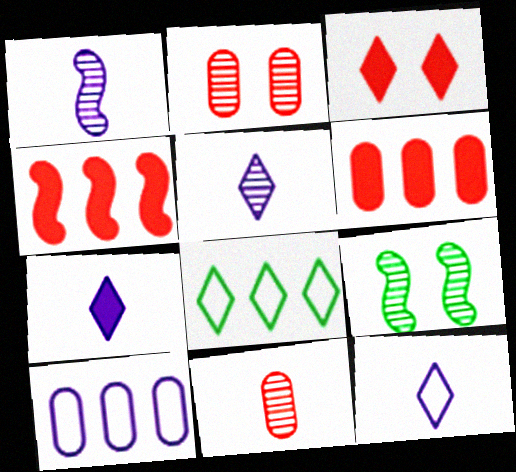[[3, 5, 8], 
[5, 7, 12], 
[6, 9, 12]]